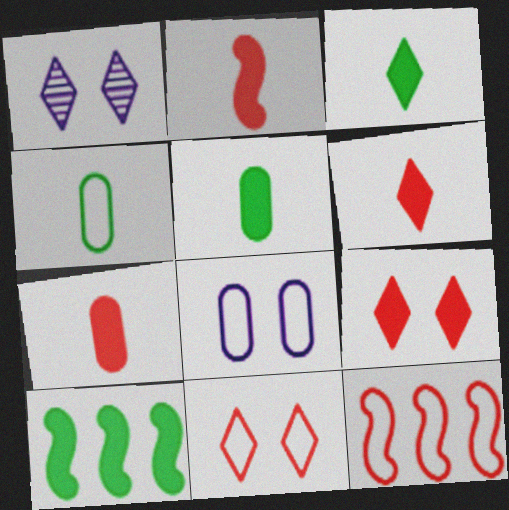[[1, 5, 12], 
[2, 6, 7]]